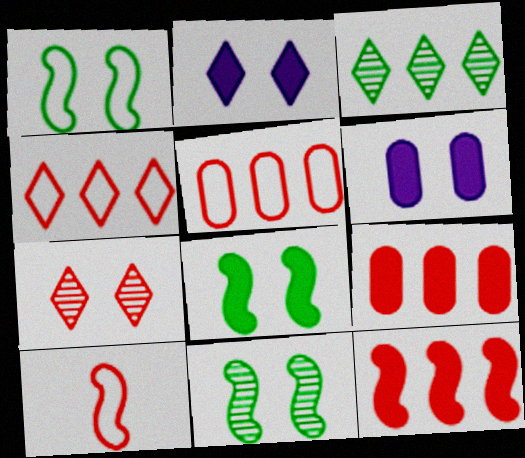[[1, 6, 7], 
[1, 8, 11], 
[3, 6, 10], 
[7, 9, 10]]